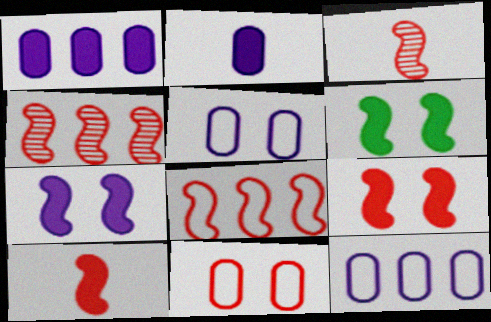[[3, 8, 9], 
[6, 7, 9]]